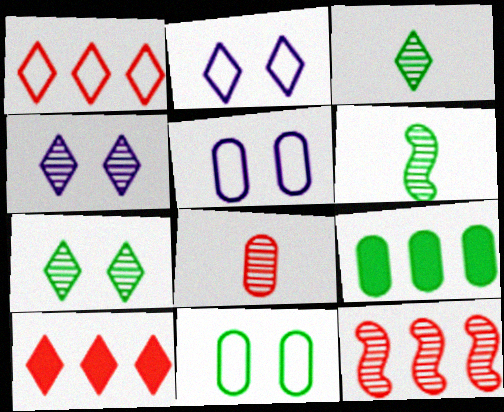[[2, 3, 10], 
[5, 6, 10], 
[5, 8, 9]]